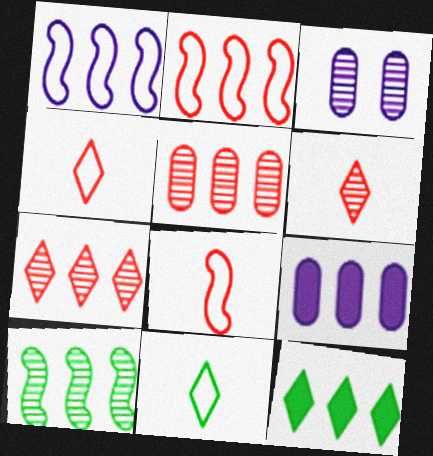[[1, 5, 12], 
[3, 6, 10], 
[3, 8, 12]]